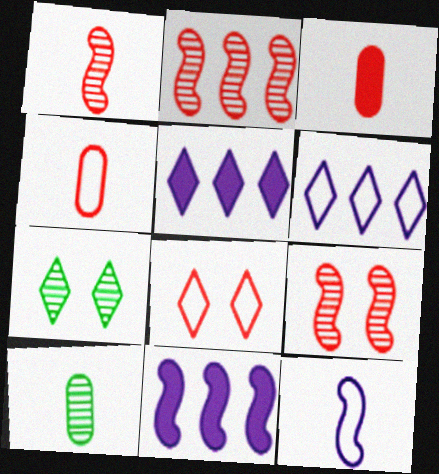[[1, 2, 9], 
[2, 3, 8], 
[4, 7, 11], 
[8, 10, 11]]